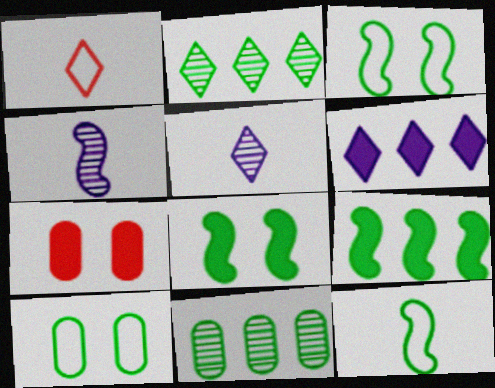[]